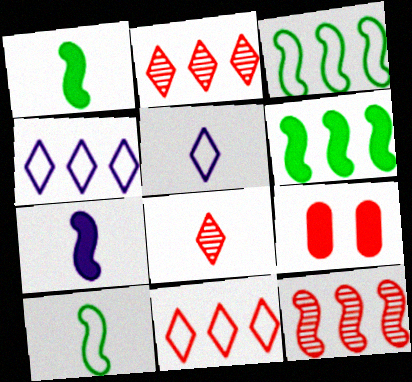[]